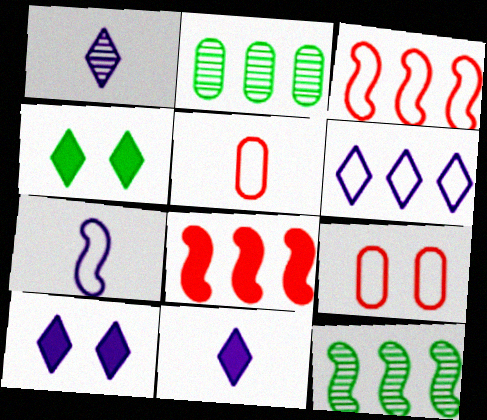[[1, 6, 10], 
[2, 6, 8], 
[5, 10, 12], 
[9, 11, 12]]